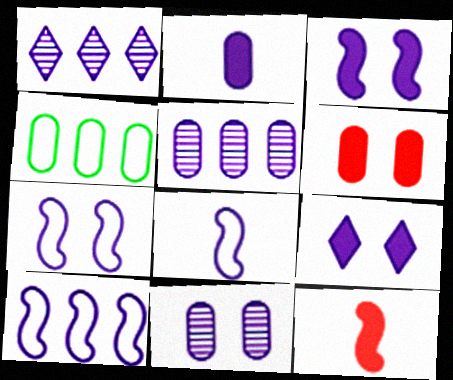[[1, 2, 7], 
[5, 8, 9], 
[7, 8, 10], 
[7, 9, 11]]